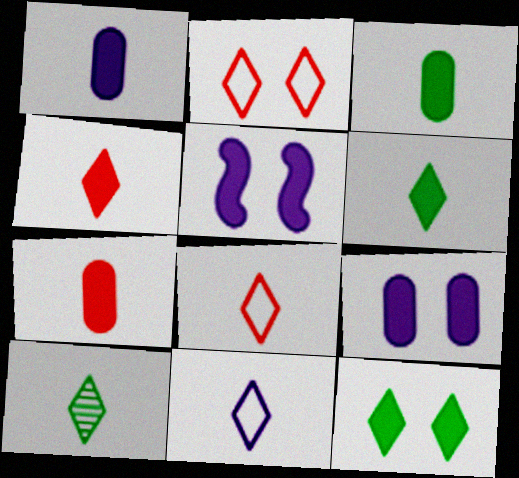[[1, 3, 7], 
[4, 10, 11]]